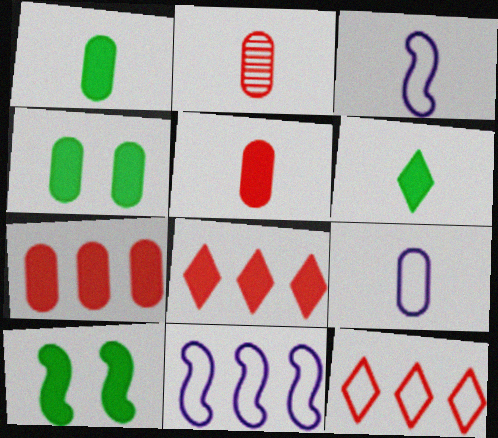[[1, 2, 9], 
[2, 3, 6]]